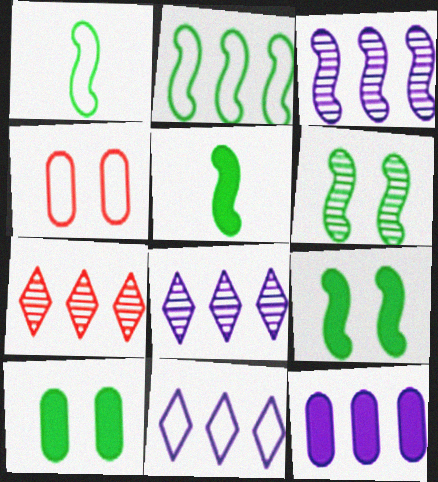[[1, 4, 11], 
[2, 5, 6], 
[2, 7, 12], 
[3, 11, 12], 
[4, 5, 8]]